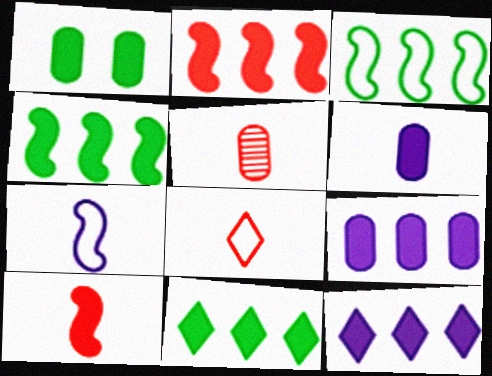[[1, 10, 12], 
[2, 9, 11], 
[5, 8, 10]]